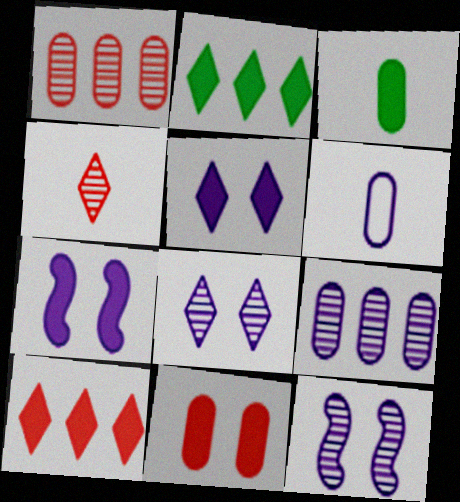[[3, 7, 10]]